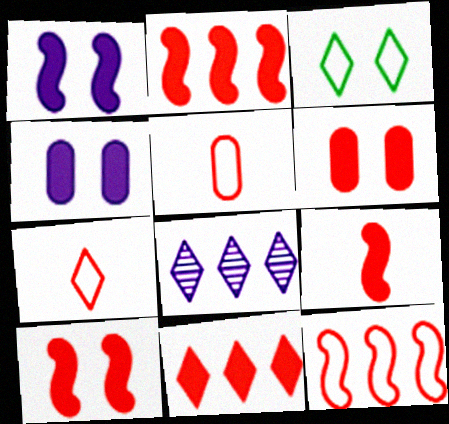[[2, 9, 10], 
[6, 9, 11]]